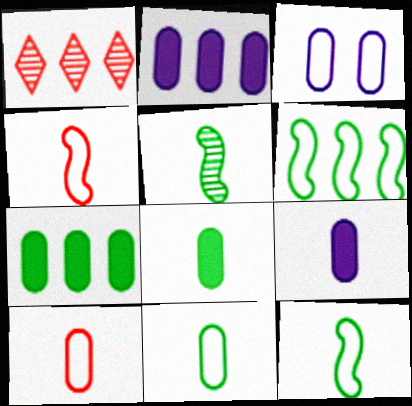[[1, 2, 6]]